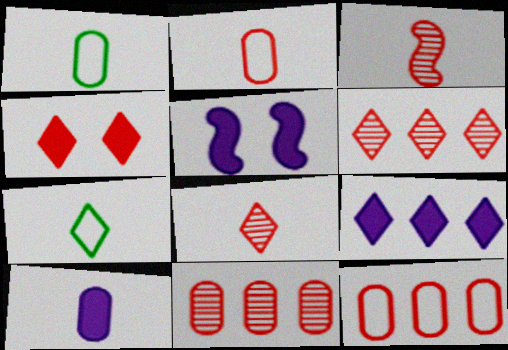[[1, 5, 6], 
[3, 4, 12], 
[3, 7, 10], 
[5, 7, 11], 
[5, 9, 10]]